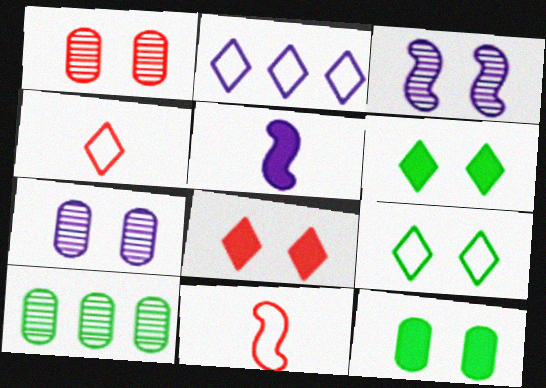[[2, 4, 9], 
[2, 5, 7]]